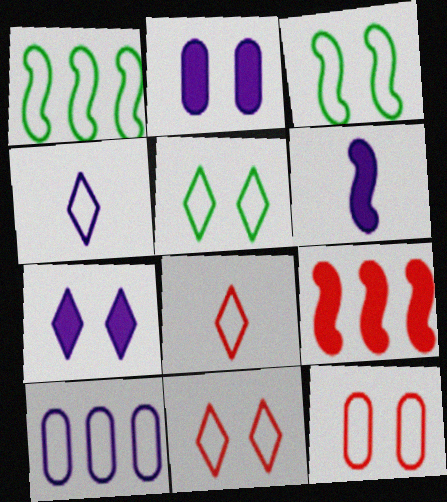[[1, 4, 12], 
[3, 8, 10]]